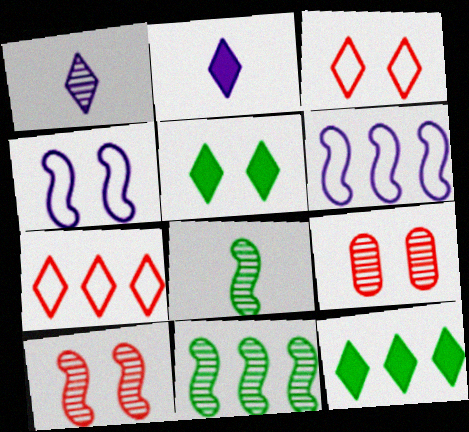[[1, 3, 12], 
[1, 5, 7], 
[1, 9, 11], 
[4, 5, 9]]